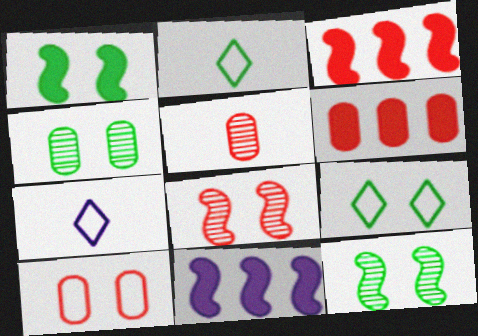[[1, 4, 9], 
[3, 4, 7], 
[5, 6, 10], 
[5, 9, 11], 
[6, 7, 12]]